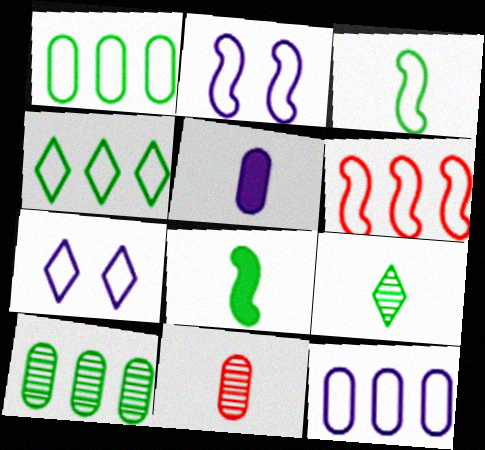[[2, 3, 6], 
[4, 6, 12]]